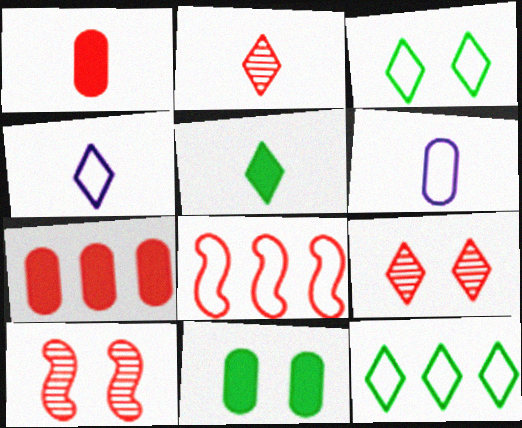[[1, 8, 9], 
[2, 4, 5], 
[3, 6, 8]]